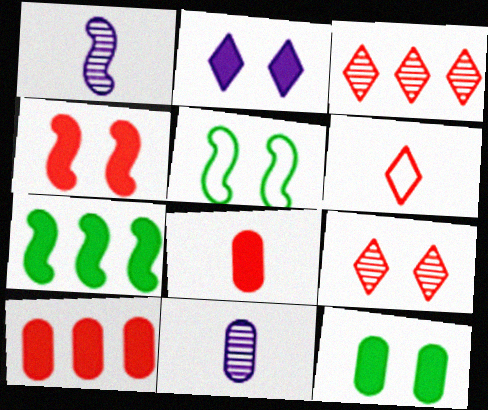[[2, 4, 12], 
[2, 7, 8]]